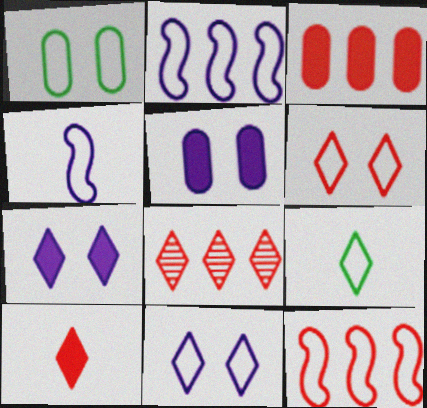[[3, 8, 12], 
[6, 8, 10], 
[7, 8, 9]]